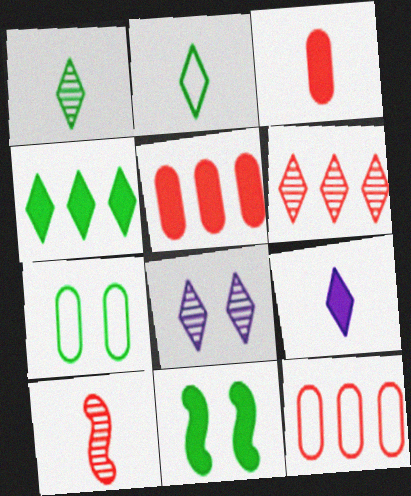[[1, 6, 8], 
[5, 9, 11]]